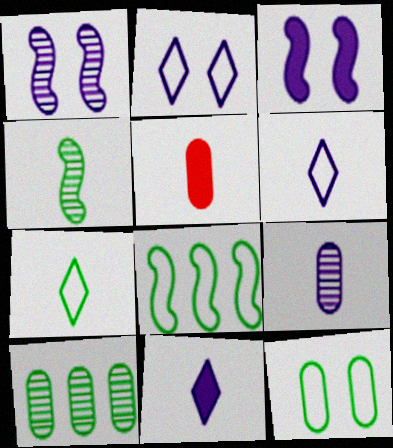[[4, 5, 6], 
[7, 8, 12]]